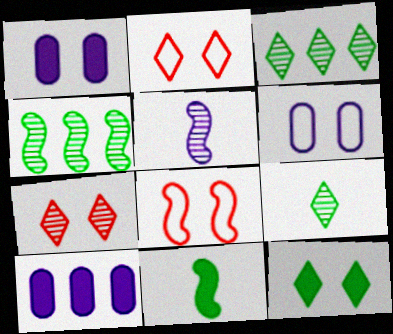[[8, 9, 10]]